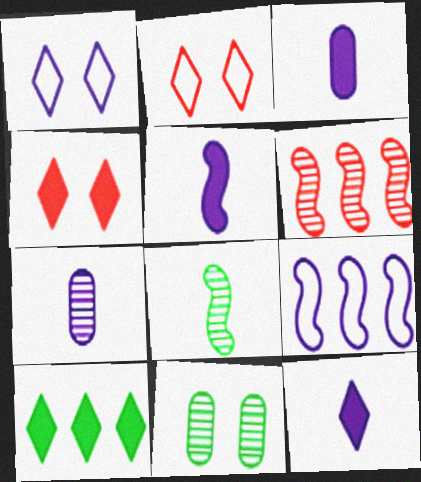[[3, 5, 12], 
[4, 10, 12]]